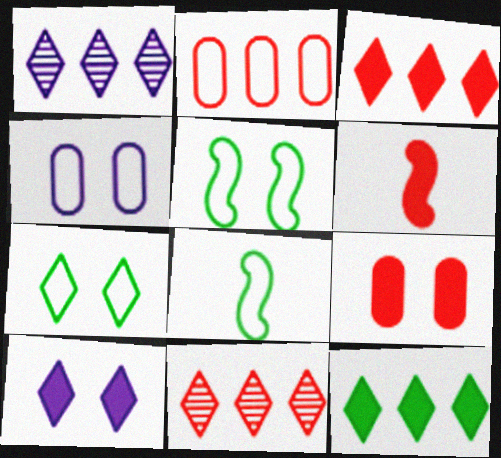[[1, 8, 9], 
[3, 6, 9]]